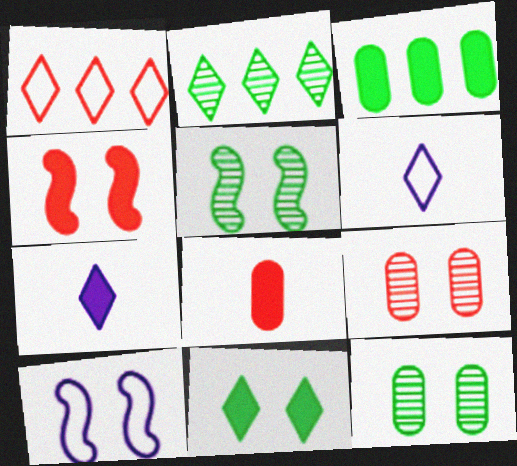[[2, 8, 10], 
[3, 4, 7], 
[4, 5, 10], 
[9, 10, 11]]